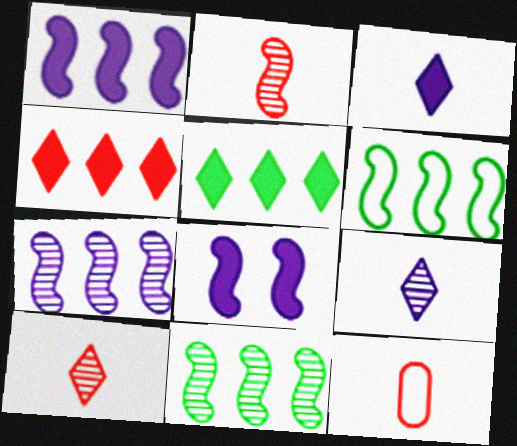[[2, 6, 8]]